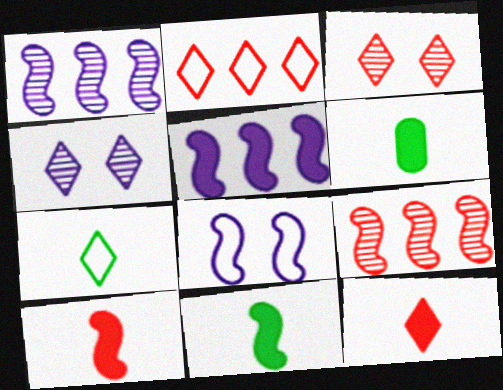[[2, 3, 12], 
[8, 9, 11]]